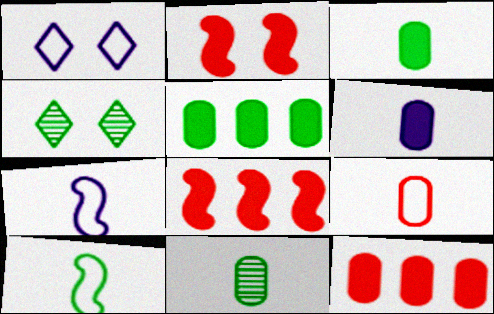[[1, 8, 11], 
[4, 5, 10], 
[4, 7, 12], 
[6, 9, 11]]